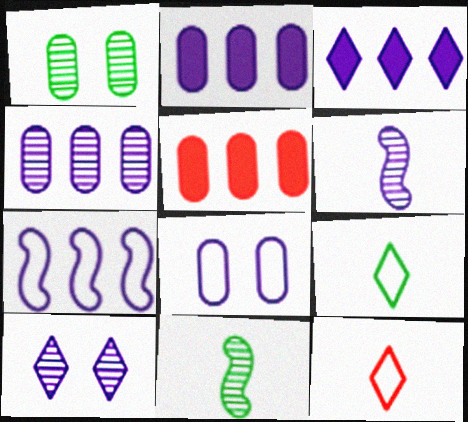[[3, 4, 7], 
[3, 6, 8], 
[4, 6, 10]]